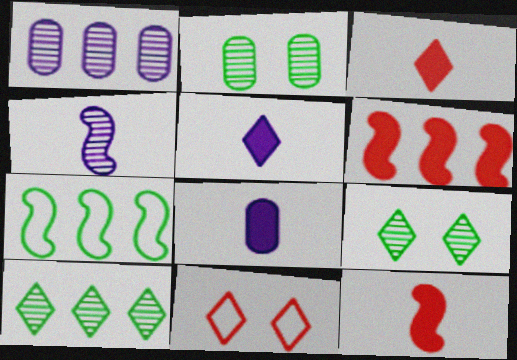[[5, 10, 11]]